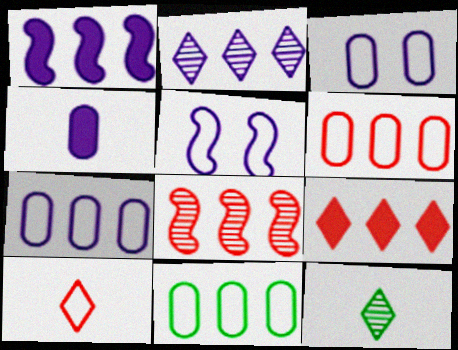[[1, 2, 7], 
[2, 4, 5], 
[5, 10, 11], 
[6, 7, 11], 
[6, 8, 9]]